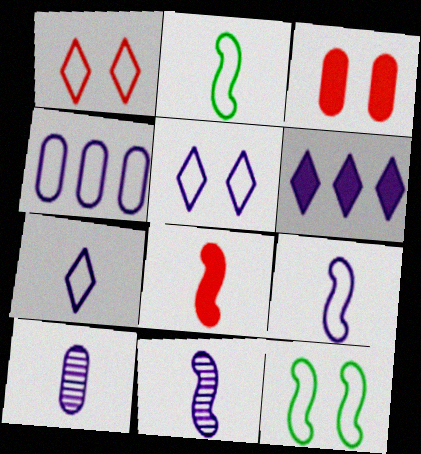[[1, 2, 4], 
[2, 8, 11], 
[4, 5, 9]]